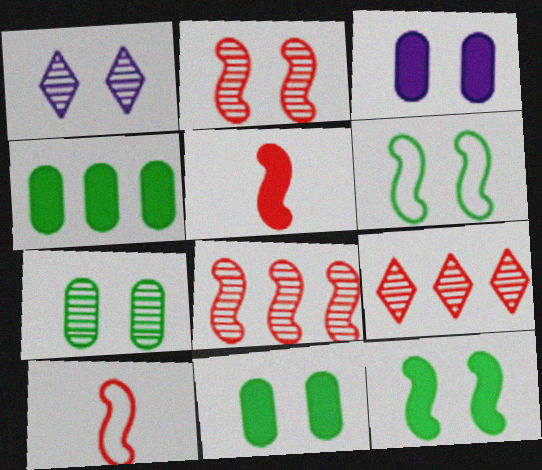[[1, 2, 7], 
[1, 4, 10]]